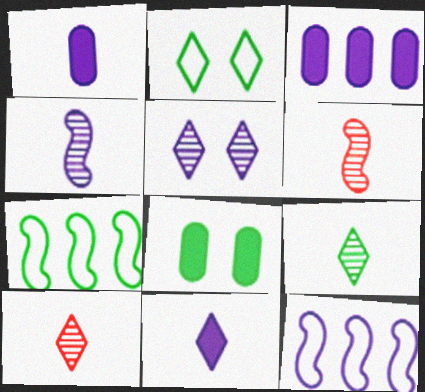[[1, 5, 12], 
[2, 3, 6], 
[7, 8, 9], 
[8, 10, 12]]